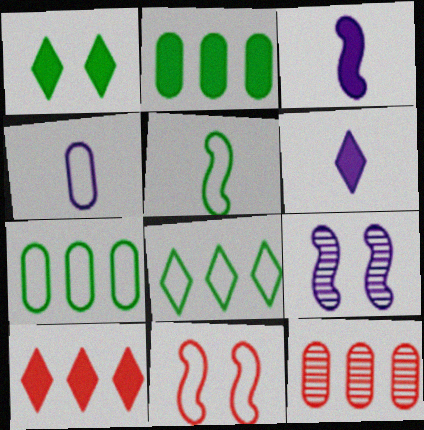[[1, 6, 10], 
[4, 8, 11]]